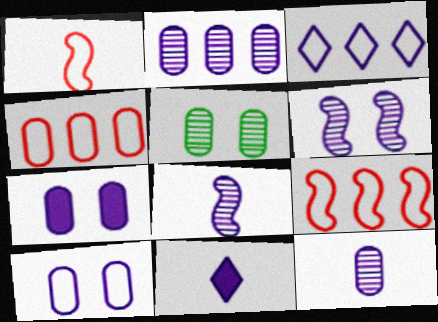[[3, 7, 8], 
[5, 9, 11]]